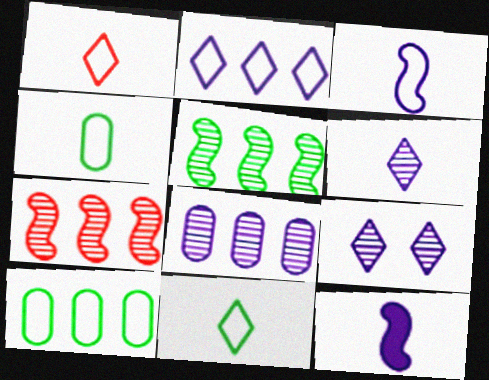[[1, 3, 4]]